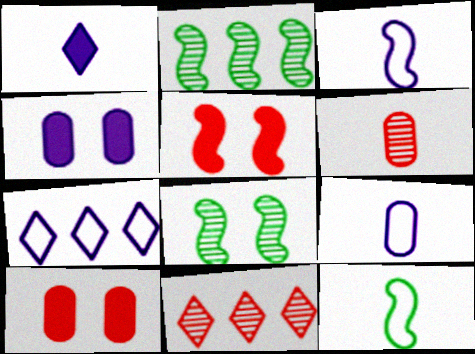[[1, 6, 12], 
[2, 3, 5], 
[4, 11, 12]]